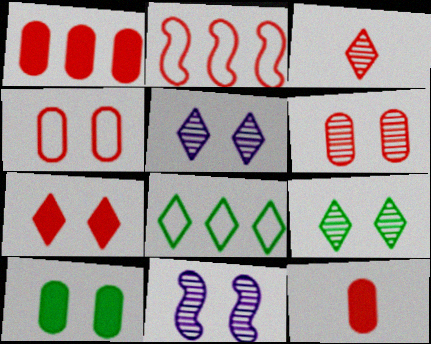[[6, 9, 11], 
[8, 11, 12]]